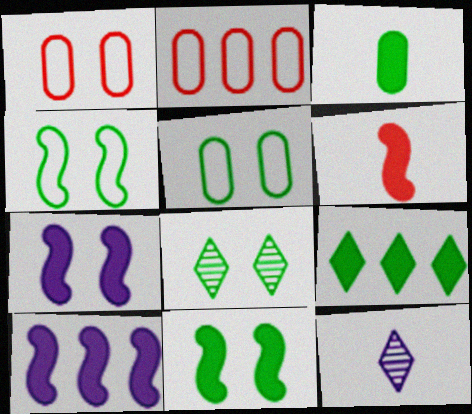[[1, 7, 8], 
[2, 11, 12], 
[3, 9, 11], 
[5, 8, 11], 
[6, 10, 11]]